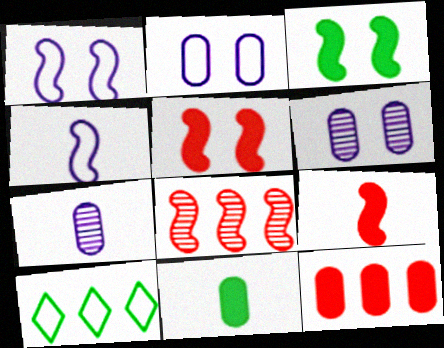[[3, 4, 8], 
[5, 7, 10], 
[6, 9, 10]]